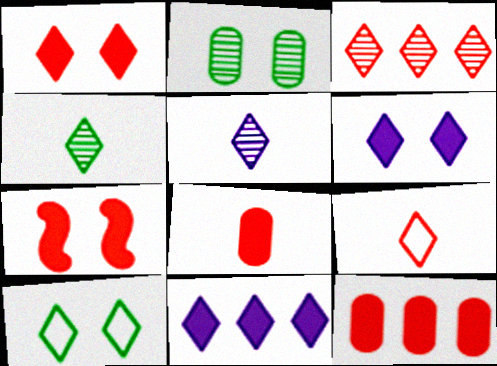[[1, 3, 9]]